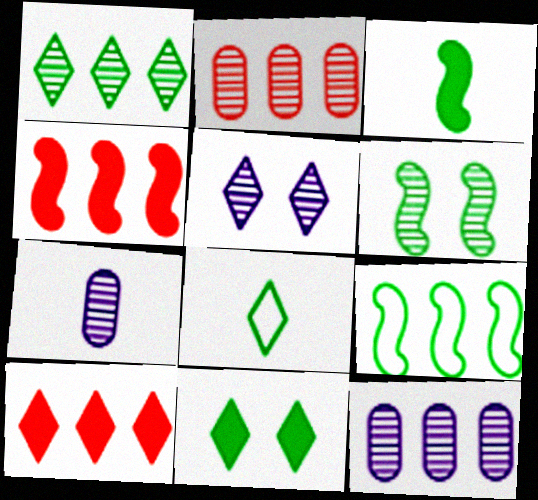[[1, 8, 11], 
[3, 6, 9], 
[5, 8, 10], 
[9, 10, 12]]